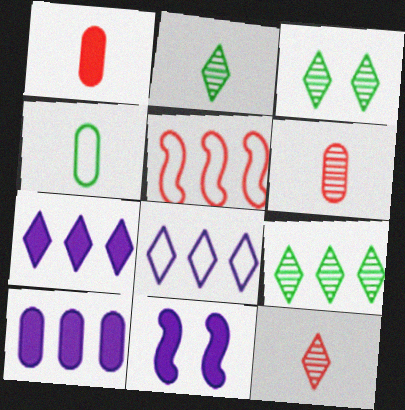[[2, 3, 9], 
[5, 9, 10]]